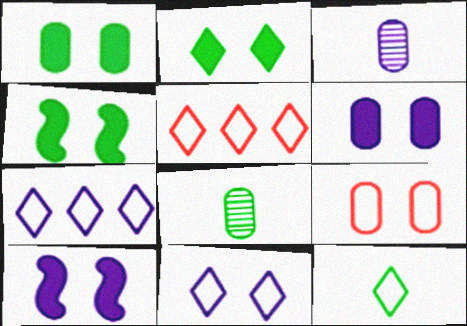[[1, 2, 4], 
[3, 4, 5], 
[3, 7, 10], 
[5, 8, 10], 
[5, 11, 12]]